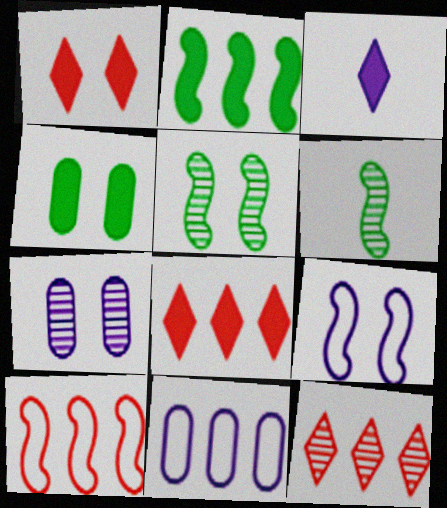[[1, 6, 11], 
[2, 11, 12], 
[6, 7, 12]]